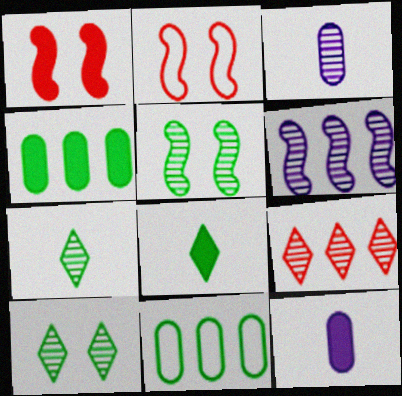[[3, 5, 9], 
[5, 8, 11]]